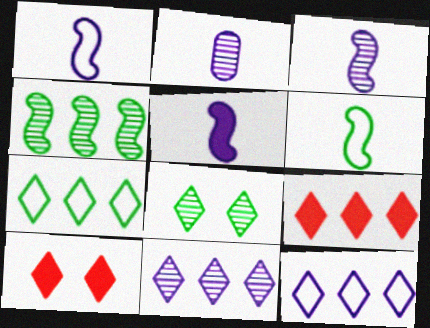[[1, 3, 5], 
[7, 9, 11]]